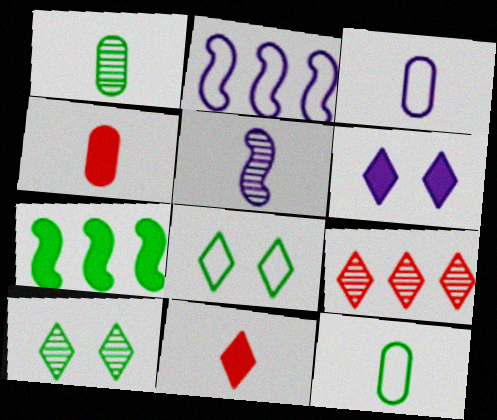[[1, 3, 4], 
[1, 7, 8], 
[2, 4, 10], 
[4, 6, 7], 
[5, 11, 12], 
[7, 10, 12]]